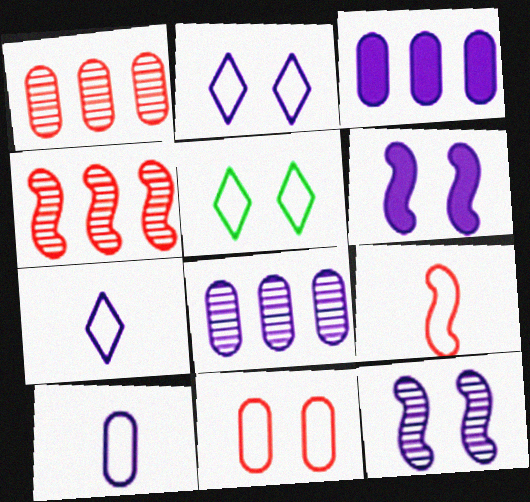[[3, 7, 12], 
[6, 7, 8]]